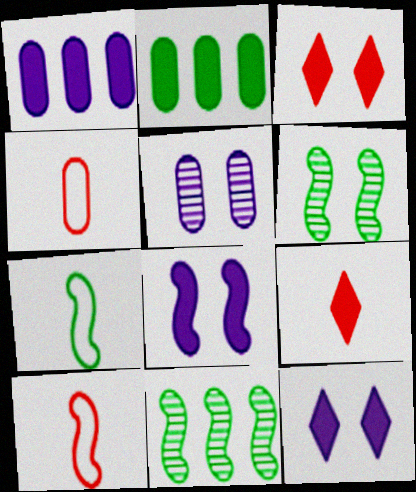[[2, 4, 5], 
[2, 8, 9], 
[4, 11, 12], 
[8, 10, 11]]